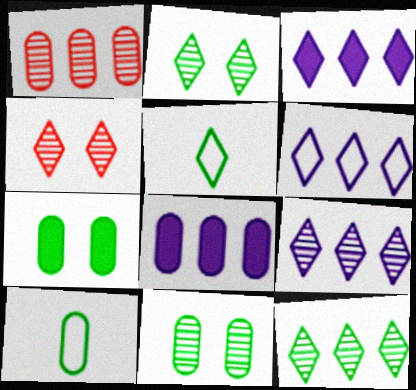[[3, 4, 5], 
[3, 6, 9]]